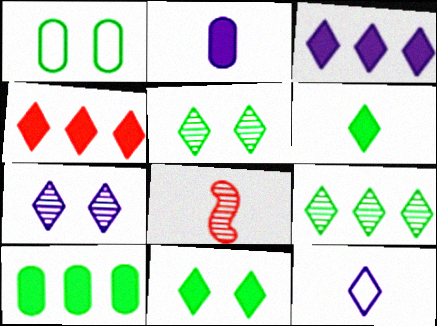[[1, 3, 8], 
[3, 7, 12], 
[4, 5, 12]]